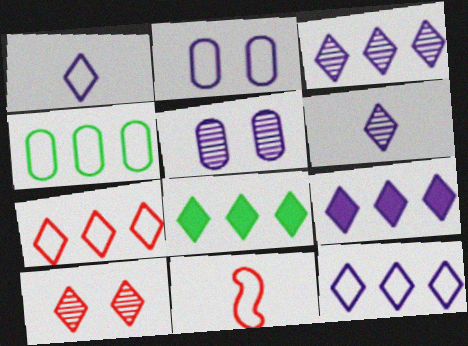[[1, 8, 10], 
[3, 7, 8], 
[3, 9, 12], 
[5, 8, 11]]